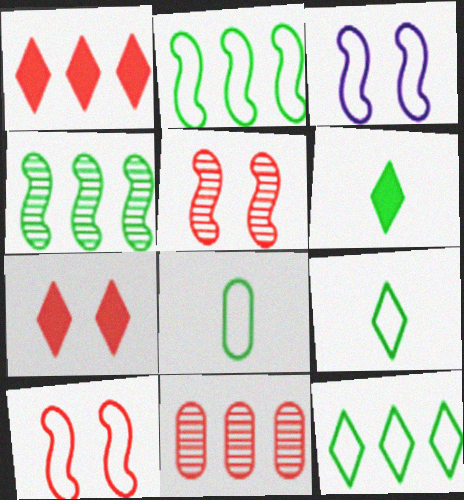[[3, 6, 11]]